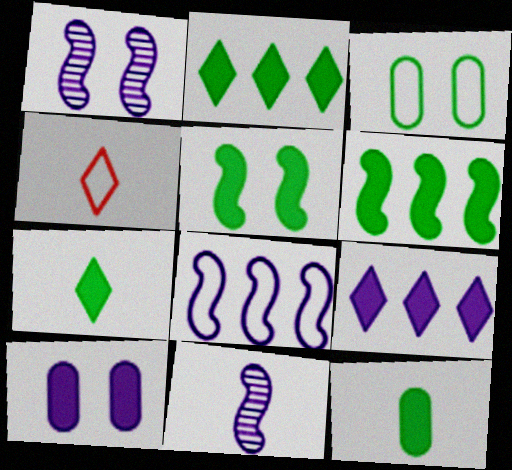[[2, 5, 12], 
[3, 4, 8], 
[4, 11, 12]]